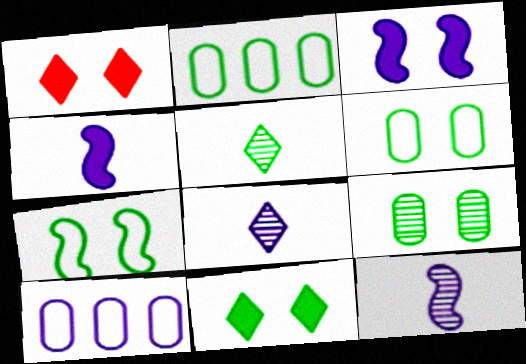[[1, 2, 12], 
[3, 8, 10], 
[7, 9, 11]]